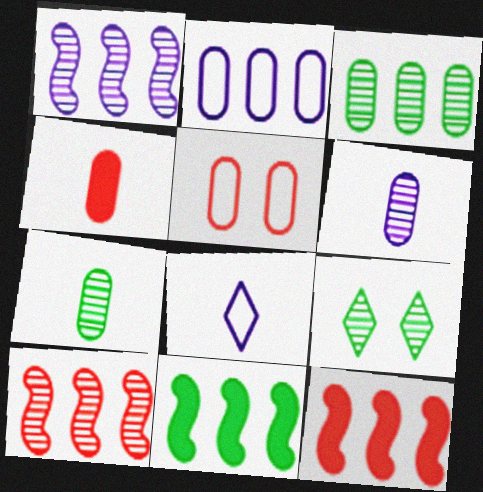[[6, 9, 10]]